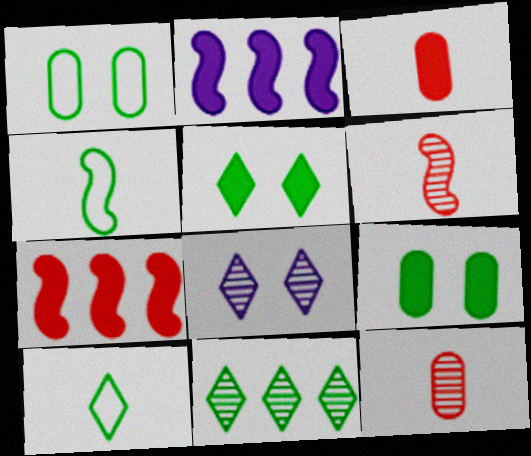[[2, 3, 5], 
[4, 9, 11], 
[5, 10, 11]]